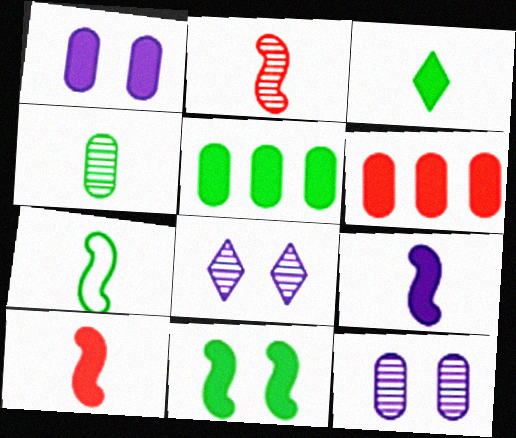[[2, 7, 9], 
[3, 4, 7], 
[3, 5, 11], 
[6, 7, 8]]